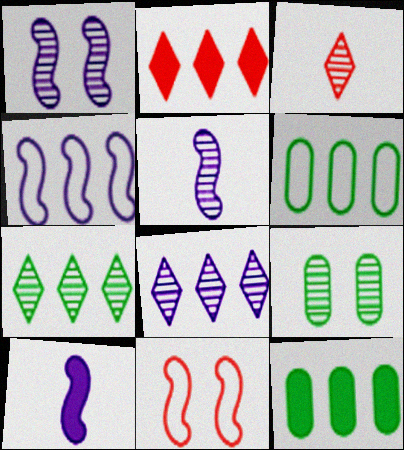[[1, 4, 10]]